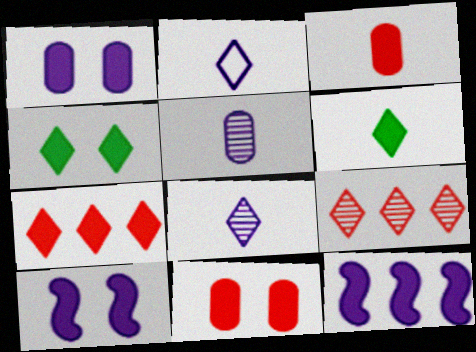[[2, 4, 9], 
[3, 4, 12], 
[4, 10, 11], 
[6, 11, 12]]